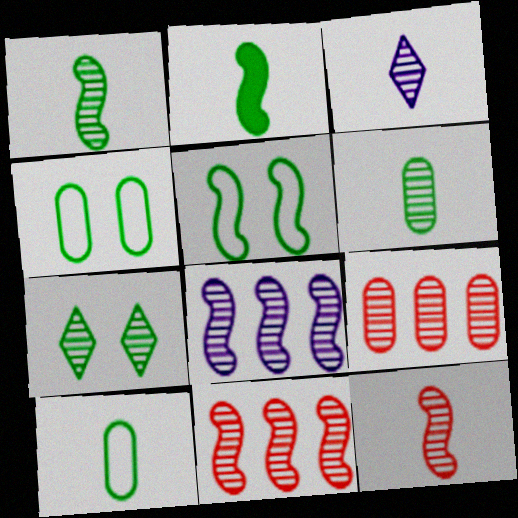[[3, 6, 12]]